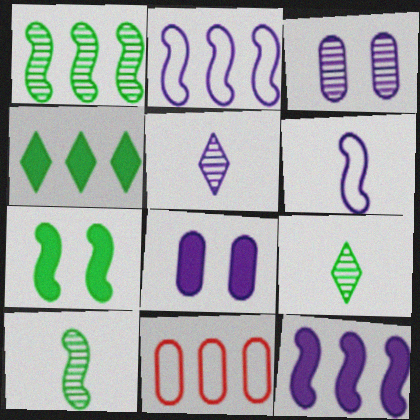[[2, 5, 8], 
[5, 7, 11]]